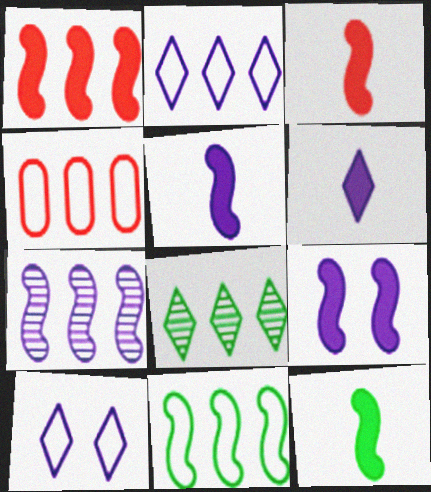[[1, 7, 11], 
[1, 9, 12], 
[2, 4, 11], 
[3, 5, 12]]